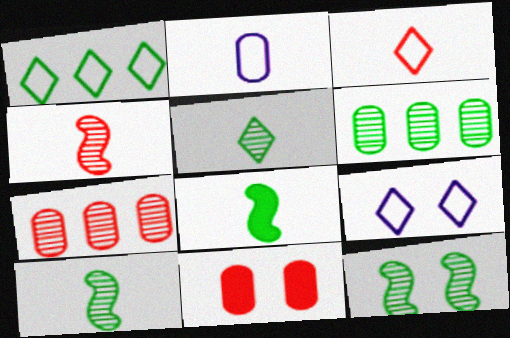[[1, 3, 9], 
[2, 6, 11], 
[5, 6, 12], 
[7, 8, 9], 
[9, 11, 12]]